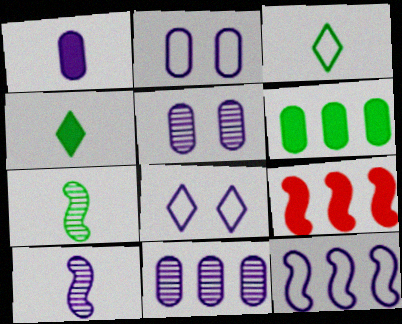[[1, 2, 11], 
[3, 5, 9]]